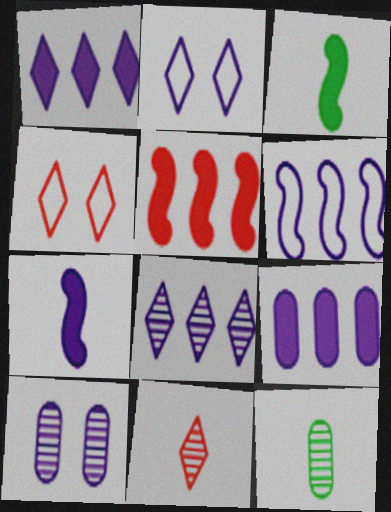[[2, 5, 12], 
[6, 8, 9]]